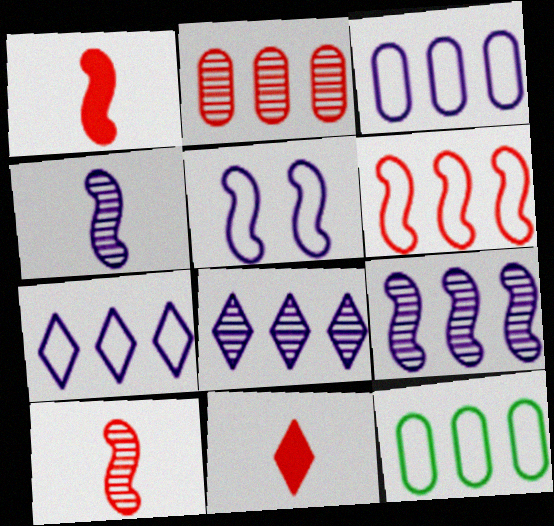[[6, 7, 12]]